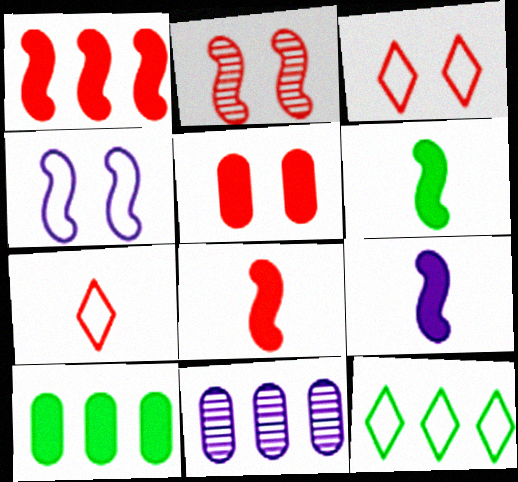[[1, 11, 12], 
[2, 3, 5], 
[3, 6, 11], 
[6, 8, 9]]